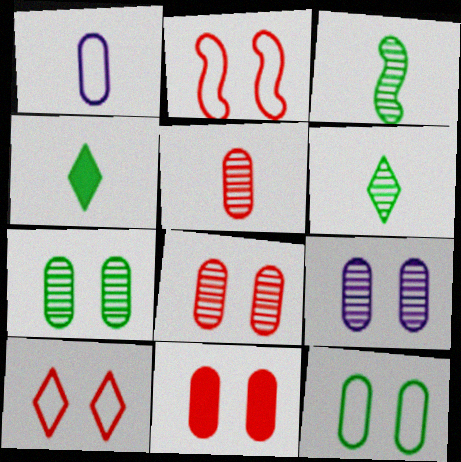[[7, 8, 9], 
[9, 11, 12]]